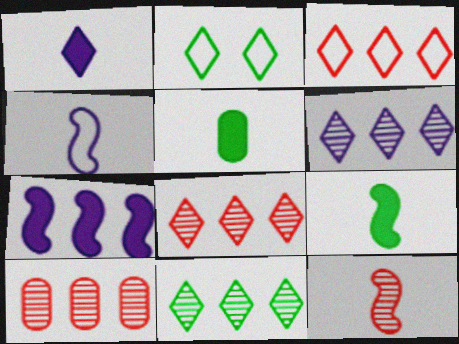[[1, 2, 8], 
[4, 9, 12], 
[6, 8, 11]]